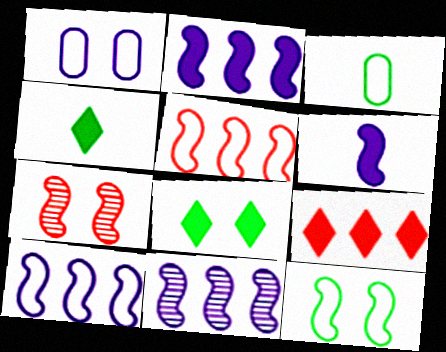[[1, 7, 8], 
[2, 10, 11]]